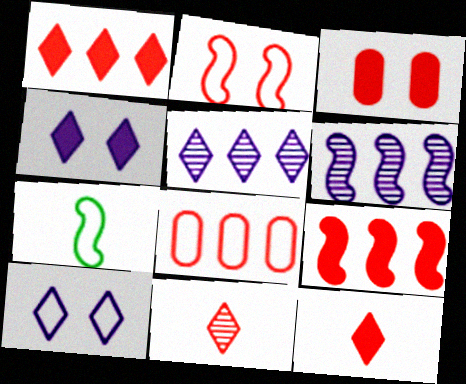[[3, 5, 7], 
[3, 9, 12], 
[7, 8, 10]]